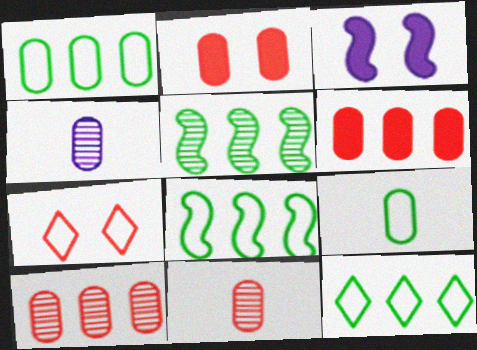[[1, 2, 4], 
[1, 8, 12], 
[3, 11, 12]]